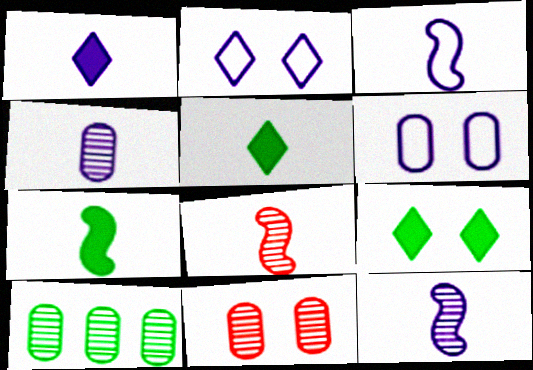[[1, 3, 4], 
[3, 7, 8], 
[4, 10, 11]]